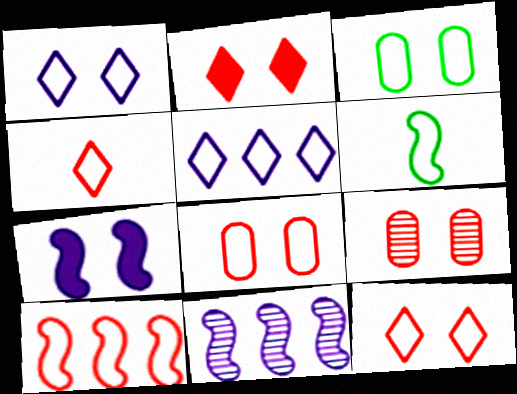[[4, 8, 10], 
[5, 6, 8]]